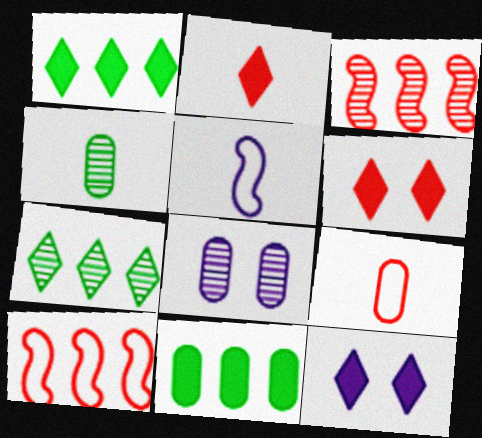[[1, 2, 12], 
[2, 4, 5], 
[3, 6, 9], 
[4, 10, 12], 
[8, 9, 11]]